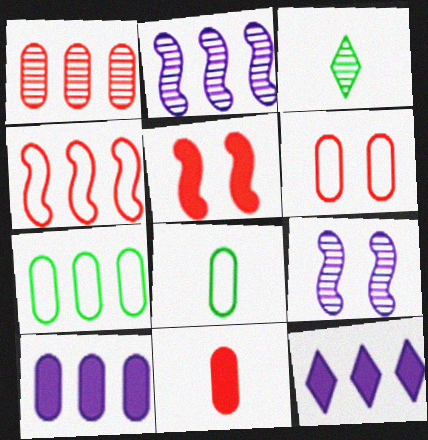[[1, 3, 9], 
[1, 6, 11], 
[1, 7, 10]]